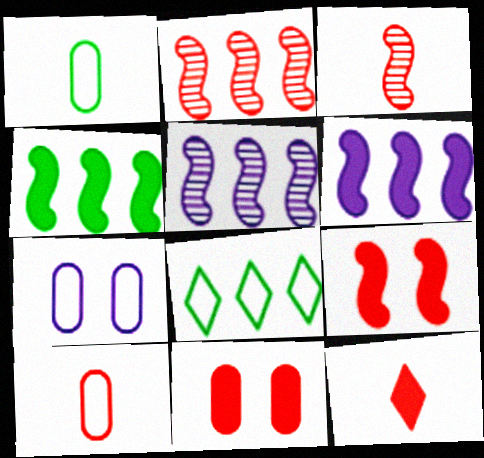[[3, 10, 12]]